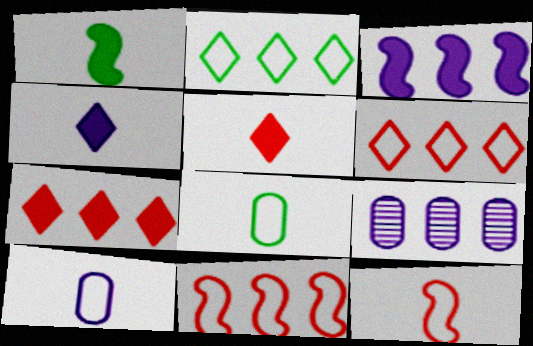[]